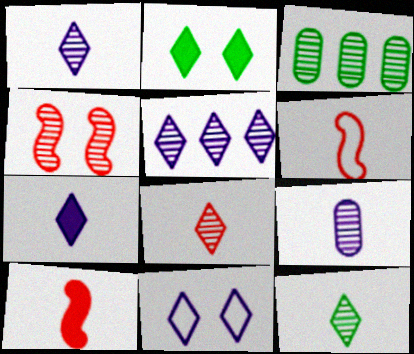[[1, 3, 4], 
[1, 8, 12], 
[3, 10, 11], 
[5, 7, 11]]